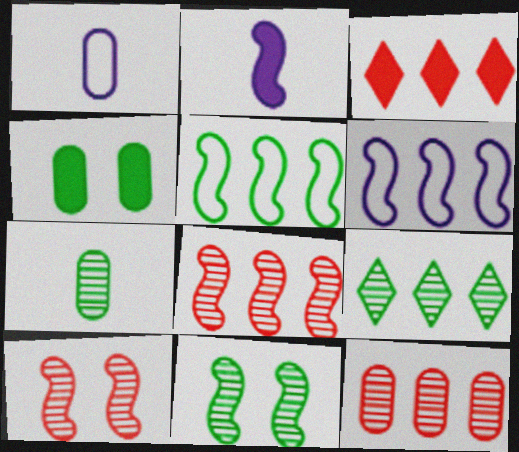[[1, 3, 11], 
[1, 4, 12], 
[2, 3, 4], 
[2, 5, 10], 
[7, 9, 11]]